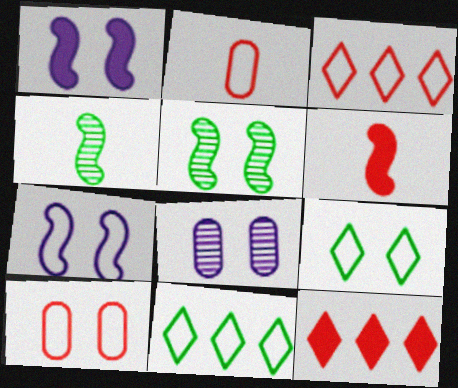[[2, 7, 11], 
[6, 8, 11], 
[7, 9, 10]]